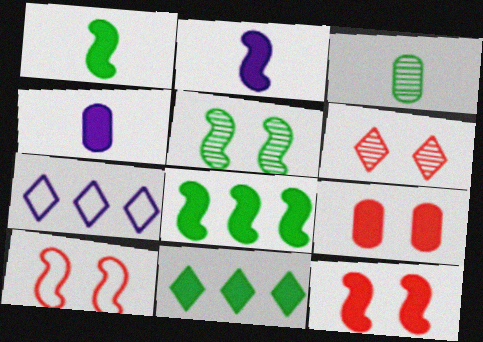[[2, 8, 12], 
[2, 9, 11], 
[3, 7, 12], 
[4, 11, 12], 
[6, 9, 10]]